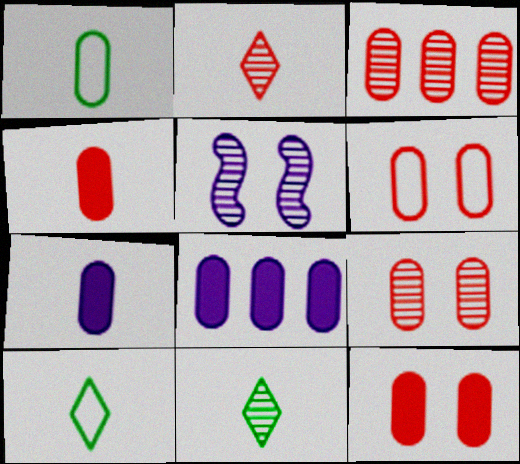[[1, 8, 9], 
[3, 4, 6], 
[3, 5, 11], 
[6, 9, 12]]